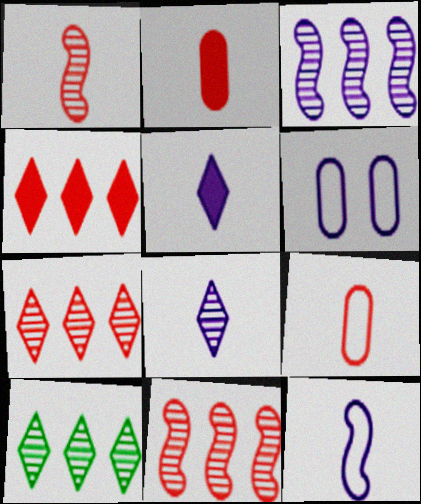[[3, 5, 6]]